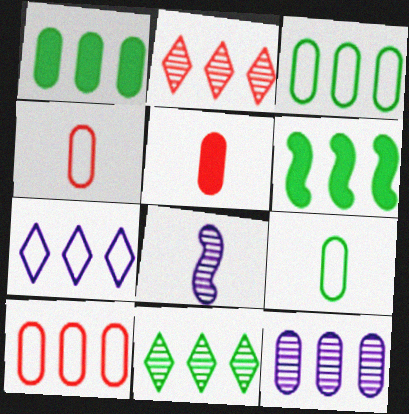[[1, 10, 12], 
[3, 6, 11]]